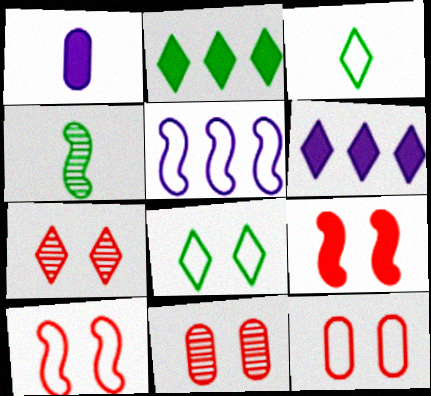[[1, 2, 9], 
[3, 5, 12], 
[3, 6, 7], 
[4, 5, 9], 
[4, 6, 12], 
[7, 9, 12]]